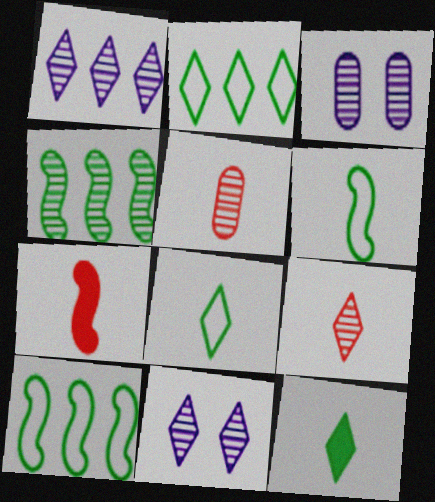[[2, 3, 7], 
[3, 4, 9], 
[4, 5, 11]]